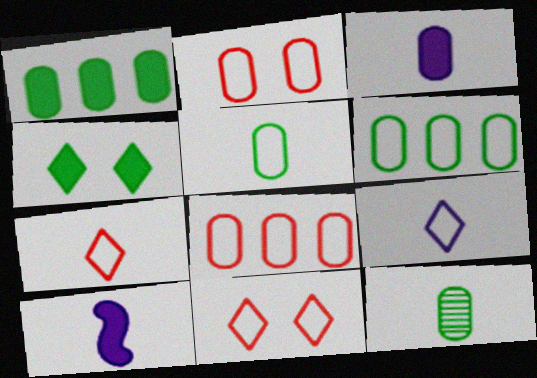[[7, 10, 12]]